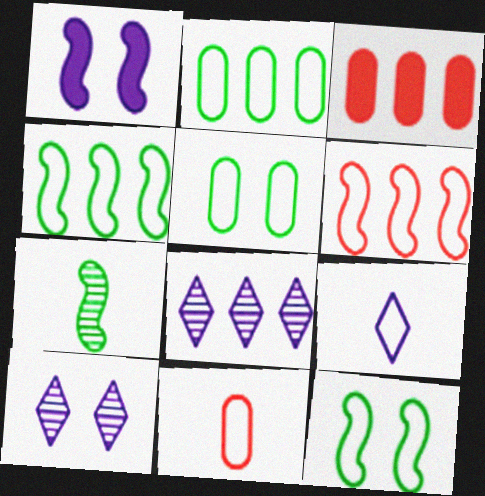[[1, 6, 7], 
[3, 4, 8], 
[5, 6, 9]]